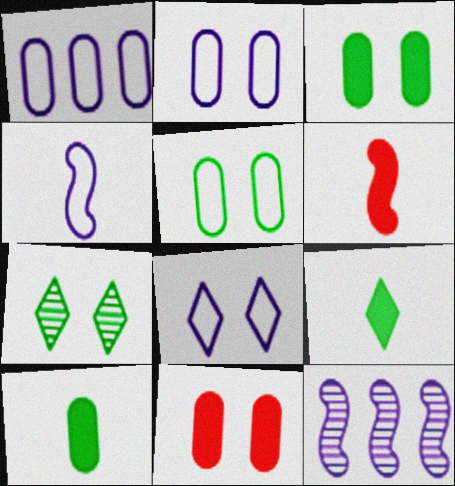[[1, 4, 8], 
[1, 6, 7]]